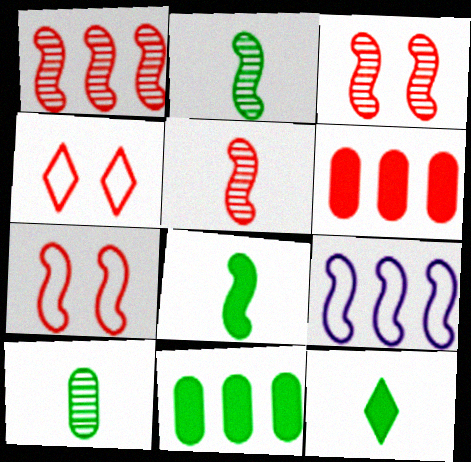[[1, 3, 5], 
[3, 8, 9], 
[4, 5, 6]]